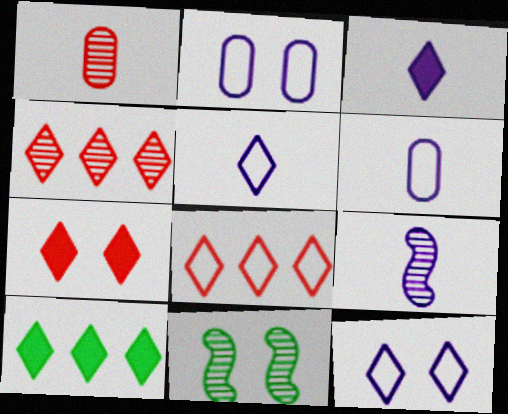[[2, 7, 11], 
[3, 6, 9], 
[3, 7, 10]]